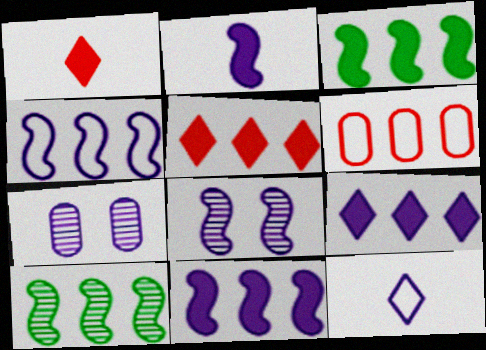[[2, 4, 8], 
[6, 9, 10], 
[7, 11, 12]]